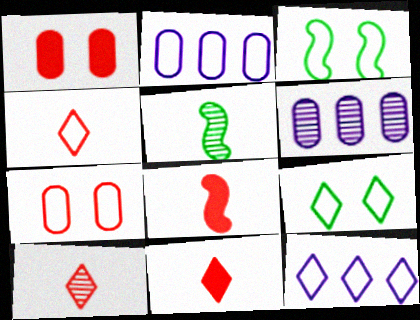[[1, 5, 12], 
[2, 3, 4], 
[3, 6, 11], 
[4, 9, 12], 
[4, 10, 11], 
[6, 8, 9]]